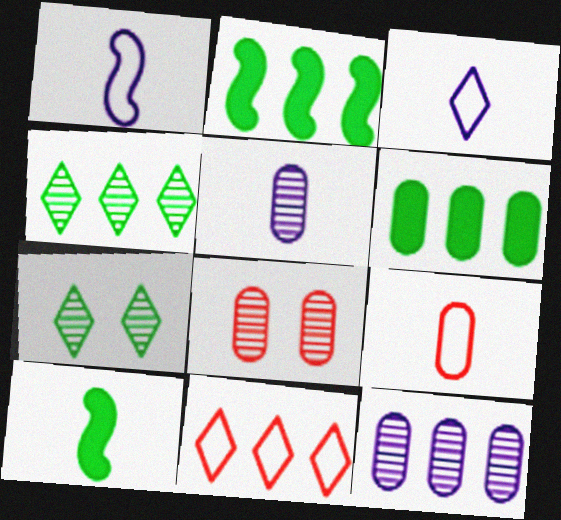[[2, 3, 8], 
[2, 11, 12]]